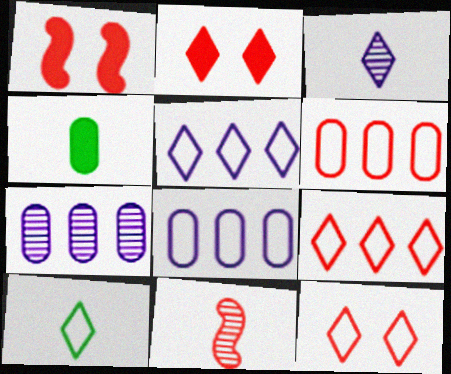[[1, 7, 10], 
[2, 6, 11], 
[5, 10, 12]]